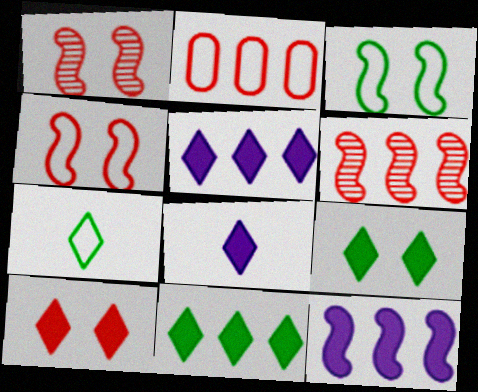[[8, 10, 11]]